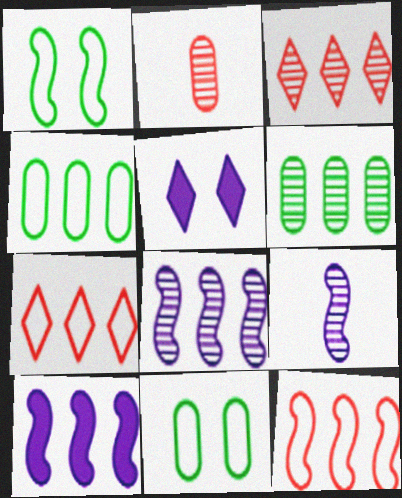[[3, 4, 10], 
[3, 6, 8], 
[6, 7, 10]]